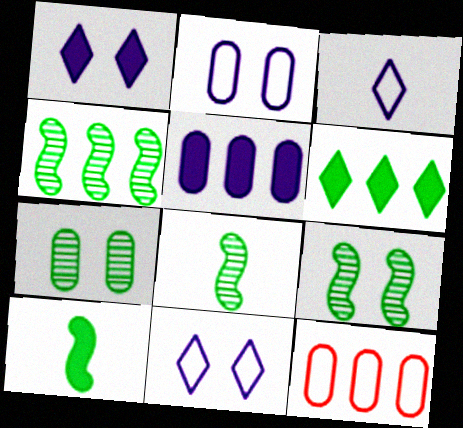[[1, 8, 12], 
[4, 8, 9]]